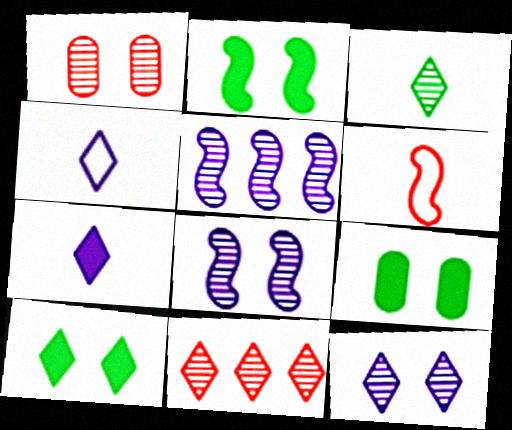[[1, 3, 5], 
[2, 5, 6], 
[2, 9, 10], 
[3, 11, 12], 
[4, 10, 11]]